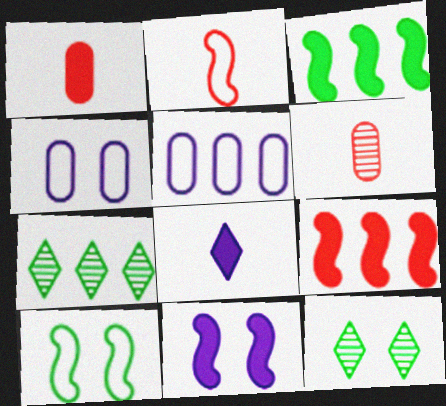[[5, 7, 9]]